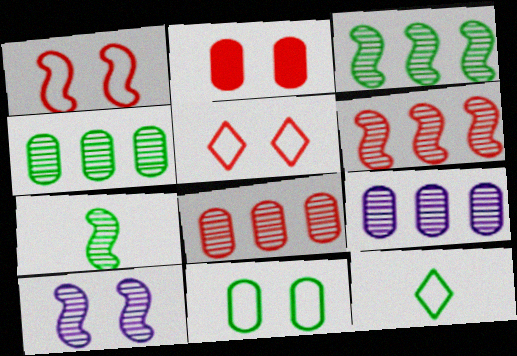[[4, 8, 9], 
[6, 7, 10]]